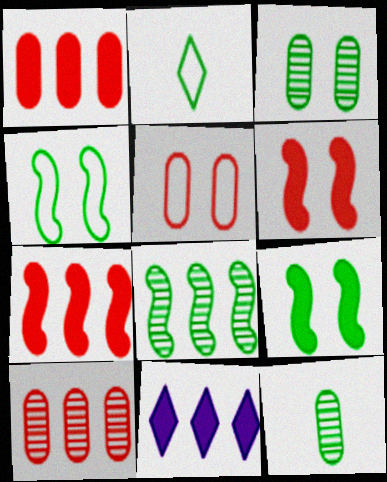[]